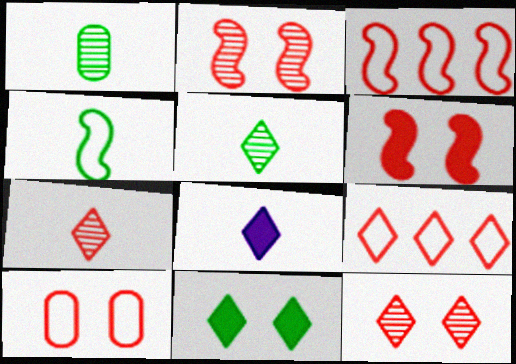[[6, 10, 12]]